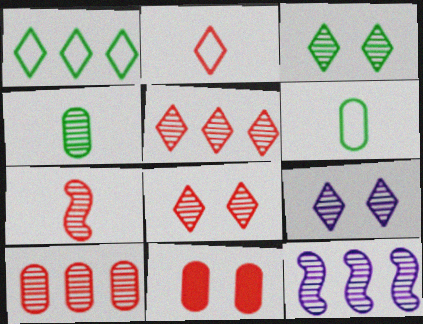[[3, 8, 9], 
[4, 8, 12], 
[7, 8, 10]]